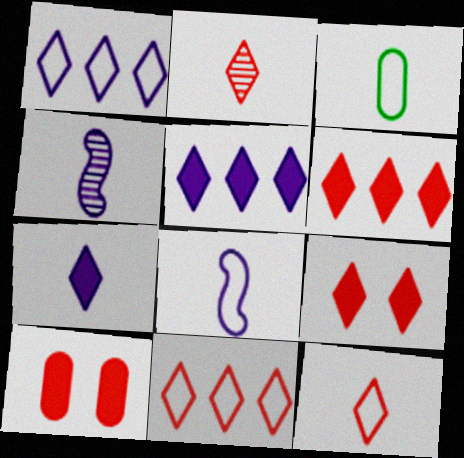[[2, 9, 11], 
[3, 8, 12]]